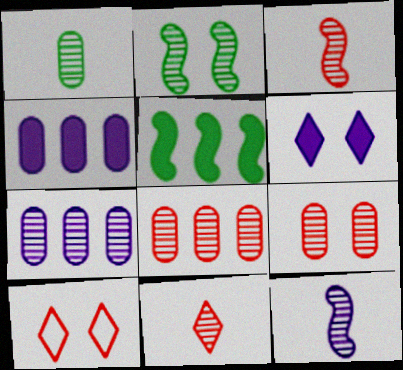[[1, 7, 9], 
[1, 11, 12], 
[2, 7, 11]]